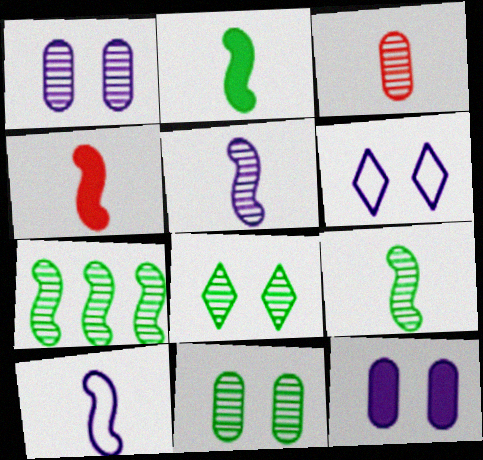[[4, 9, 10]]